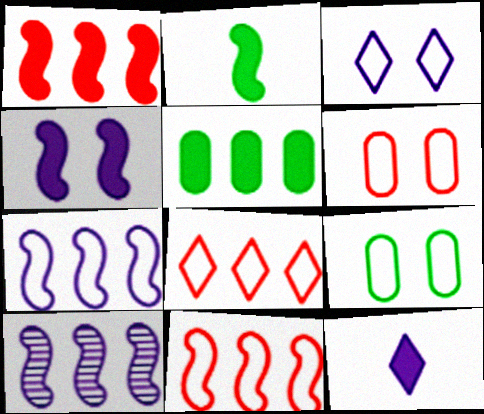[[1, 2, 4], 
[5, 8, 10]]